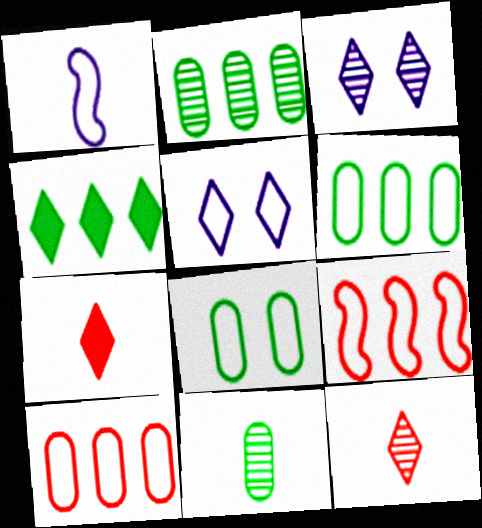[[1, 7, 11], 
[4, 5, 12]]